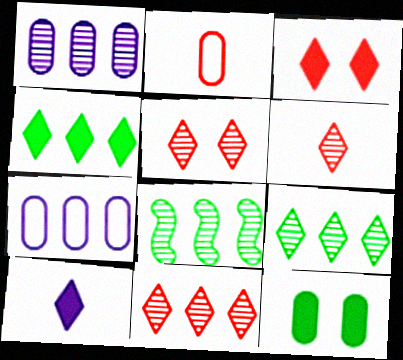[[1, 2, 12], 
[1, 8, 11], 
[3, 4, 10], 
[5, 6, 11]]